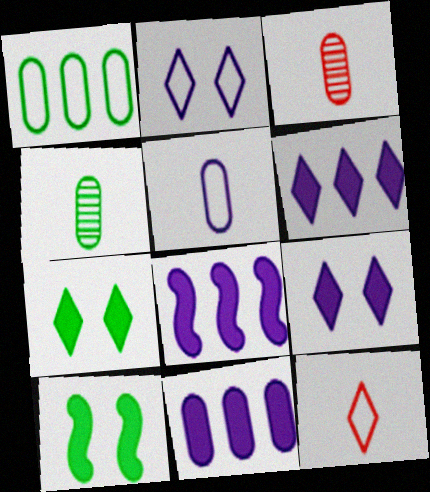[[6, 8, 11]]